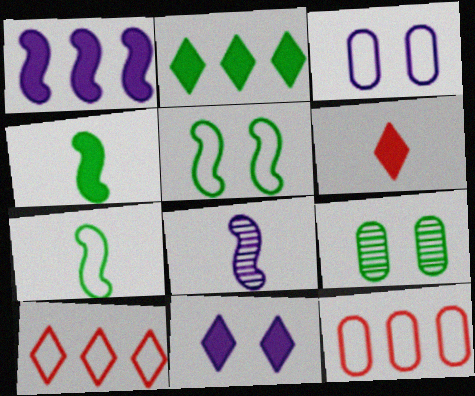[[2, 6, 11], 
[2, 7, 9], 
[3, 7, 10]]